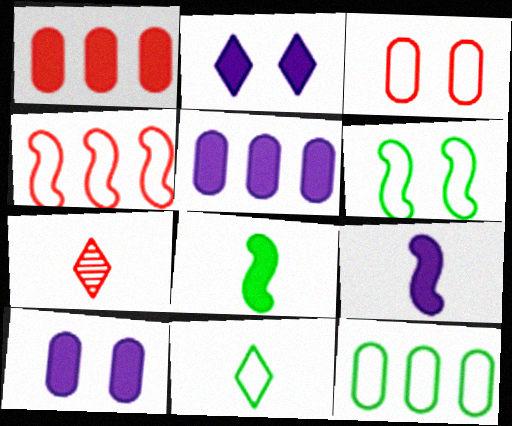[[1, 2, 8], 
[2, 5, 9], 
[5, 6, 7], 
[6, 11, 12]]